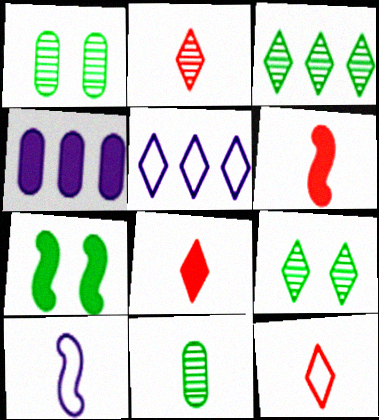[[1, 5, 6], 
[2, 8, 12], 
[4, 7, 8], 
[5, 8, 9], 
[8, 10, 11]]